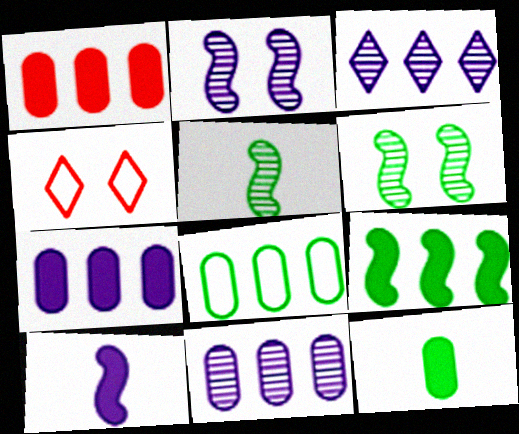[[1, 8, 11], 
[4, 5, 7]]